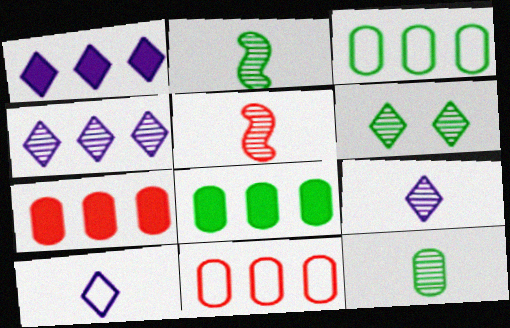[[5, 9, 12]]